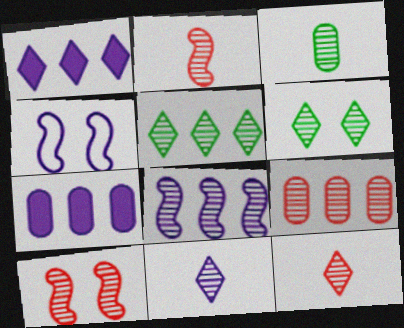[[2, 3, 11], 
[4, 7, 11], 
[5, 8, 9], 
[9, 10, 12]]